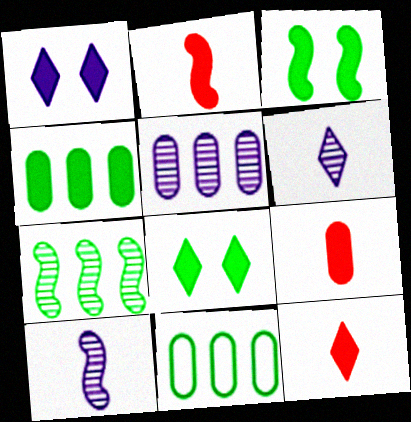[[1, 2, 4], 
[2, 9, 12]]